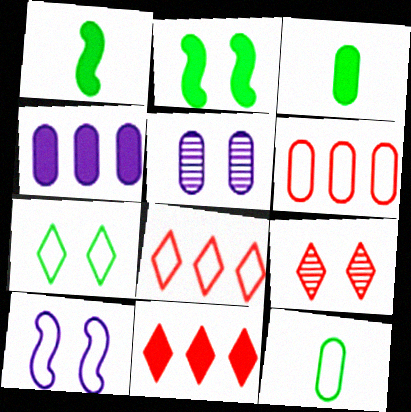[[1, 5, 8], 
[3, 5, 6], 
[8, 10, 12]]